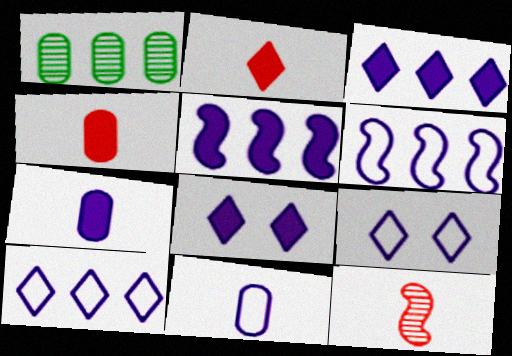[[5, 7, 8], 
[6, 9, 11]]